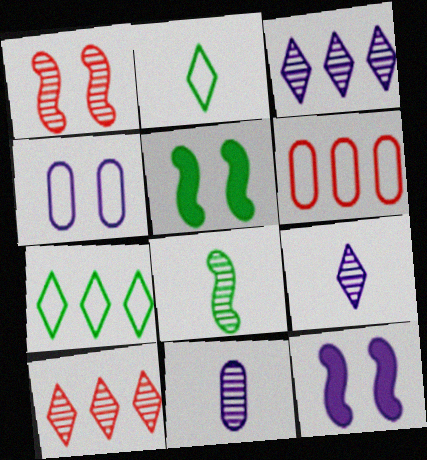[[5, 6, 9]]